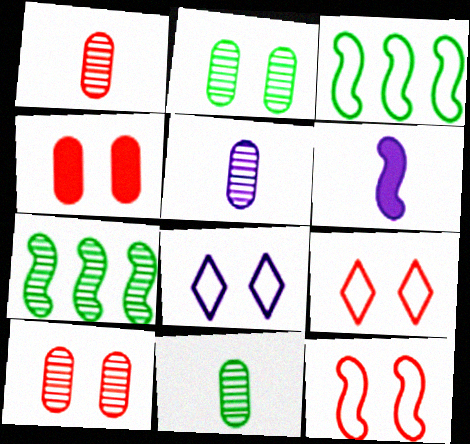[[1, 5, 11], 
[6, 7, 12]]